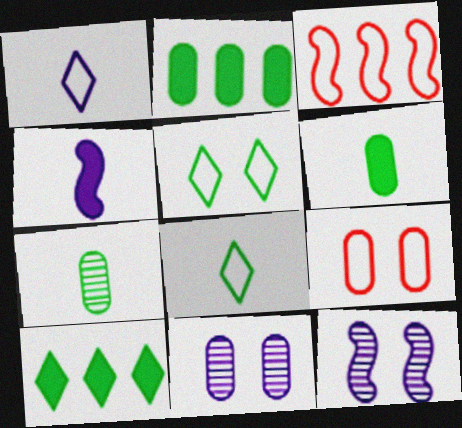[]